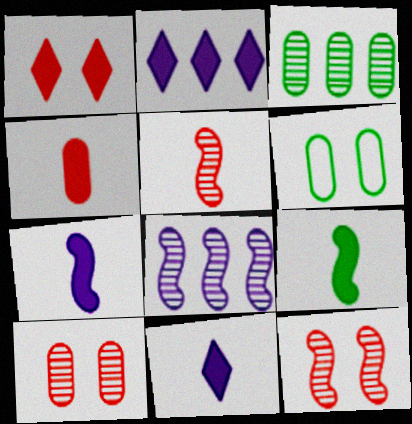[[2, 5, 6], 
[4, 9, 11]]